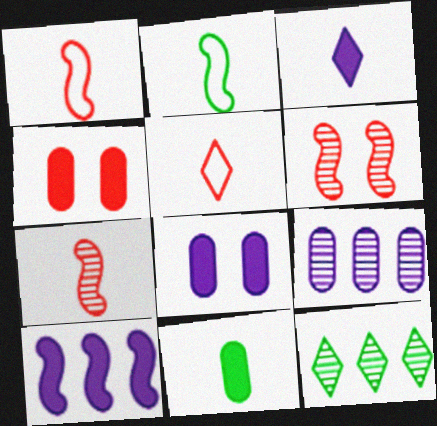[[1, 8, 12], 
[2, 6, 10], 
[3, 8, 10]]